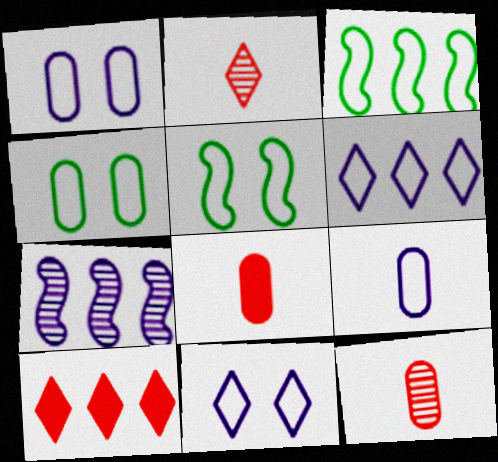[]